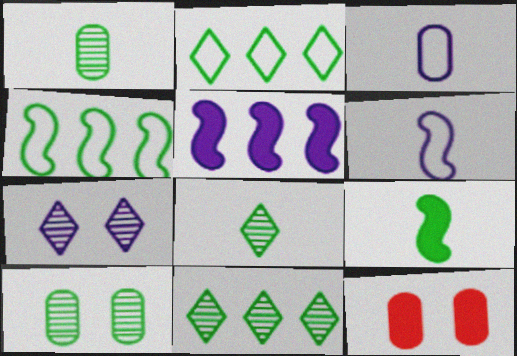[[2, 9, 10], 
[3, 5, 7], 
[6, 11, 12]]